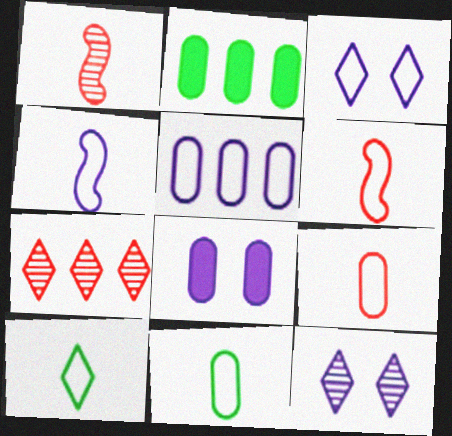[[1, 2, 3], 
[2, 6, 12], 
[3, 4, 5], 
[4, 9, 10]]